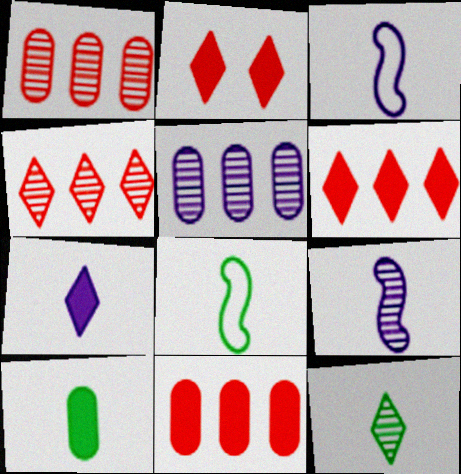[[2, 5, 8], 
[8, 10, 12]]